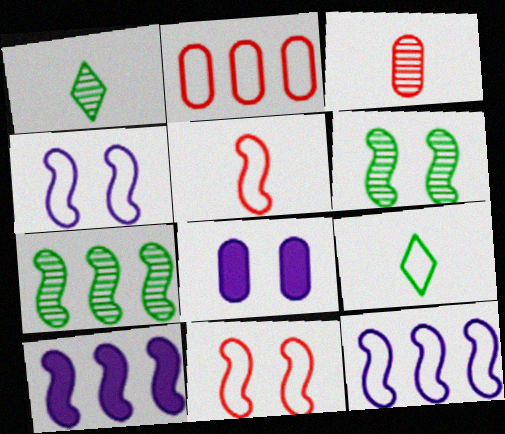[[2, 4, 9], 
[5, 6, 10]]